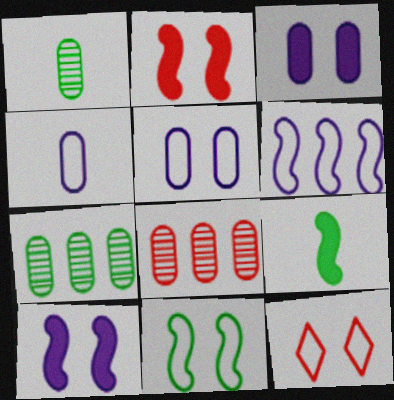[[5, 11, 12]]